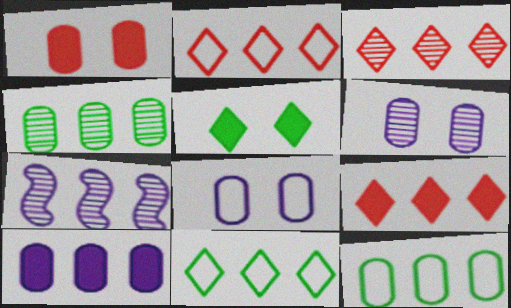[[2, 3, 9], 
[3, 4, 7], 
[7, 9, 12]]